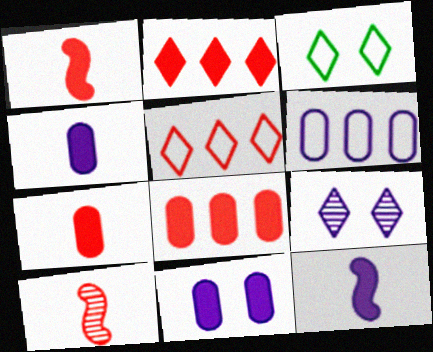[[6, 9, 12]]